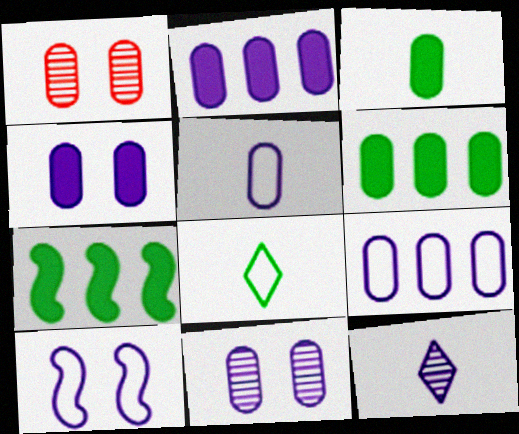[[1, 3, 9], 
[1, 5, 6], 
[2, 5, 11], 
[2, 10, 12]]